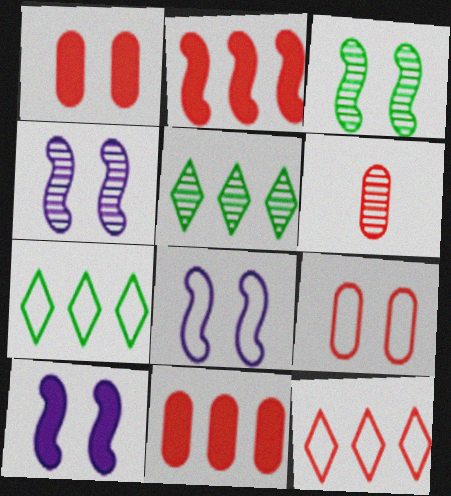[[4, 5, 6], 
[4, 8, 10], 
[6, 7, 10], 
[6, 9, 11]]